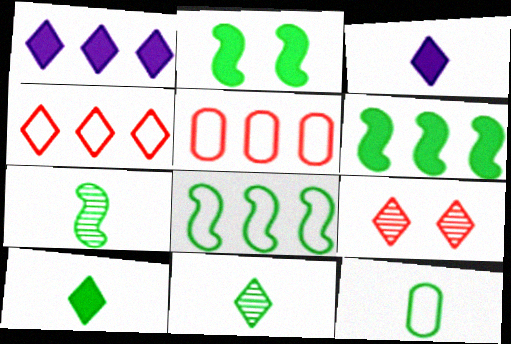[[2, 7, 8], 
[7, 10, 12]]